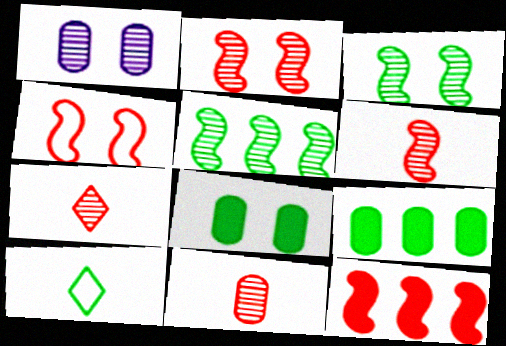[[1, 5, 7], 
[1, 10, 12], 
[3, 9, 10], 
[4, 6, 12], 
[5, 8, 10], 
[6, 7, 11]]